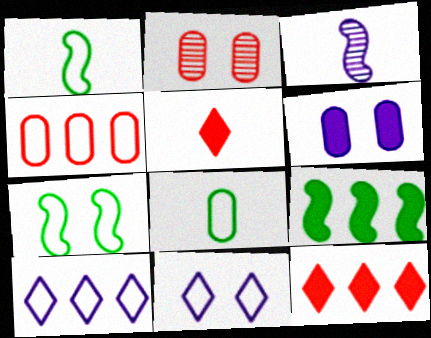[[1, 4, 11], 
[3, 5, 8], 
[3, 6, 10], 
[5, 6, 9]]